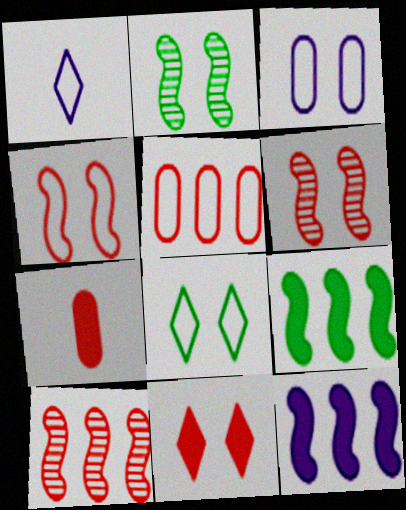[[2, 3, 11], 
[3, 4, 8]]